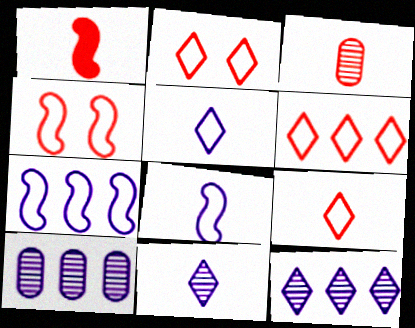[[1, 3, 9], 
[2, 6, 9]]